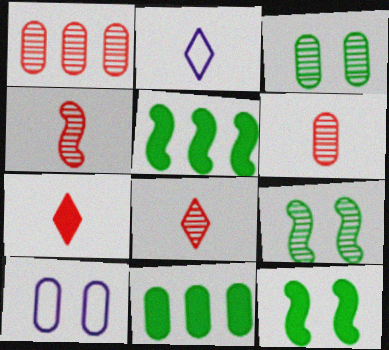[[1, 2, 12], 
[4, 6, 8], 
[5, 8, 10], 
[6, 10, 11]]